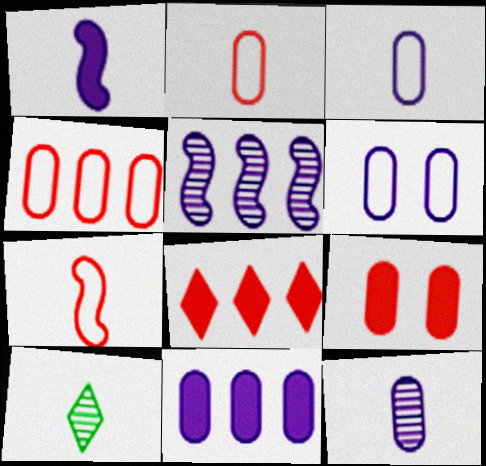[[1, 2, 10], 
[6, 11, 12]]